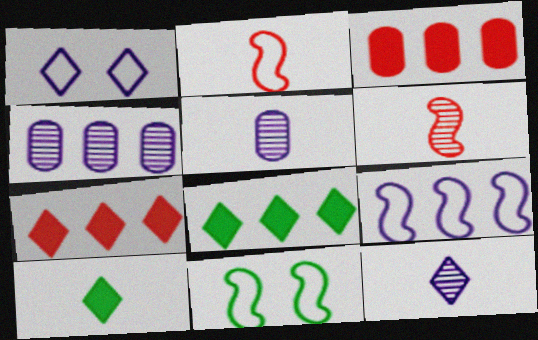[[2, 5, 10], 
[2, 9, 11], 
[3, 11, 12], 
[5, 7, 11]]